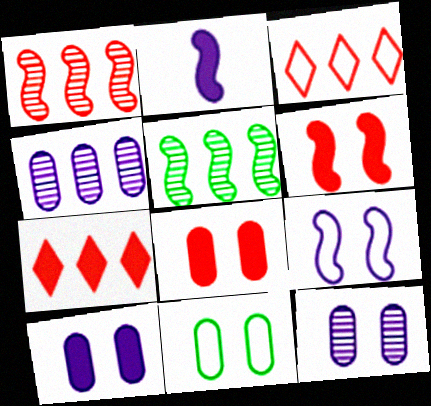[[8, 11, 12]]